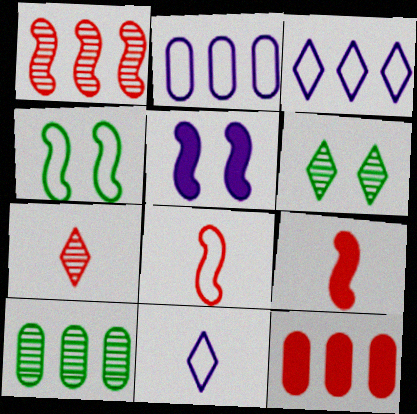[[2, 6, 9], 
[2, 10, 12]]